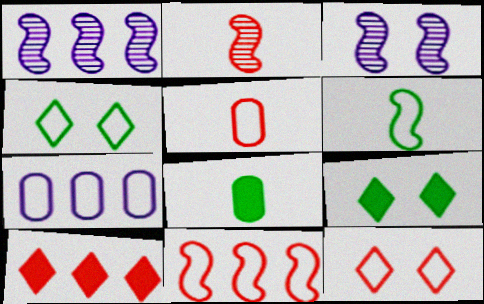[[1, 5, 9], 
[1, 8, 12], 
[2, 7, 9], 
[5, 11, 12], 
[6, 7, 12]]